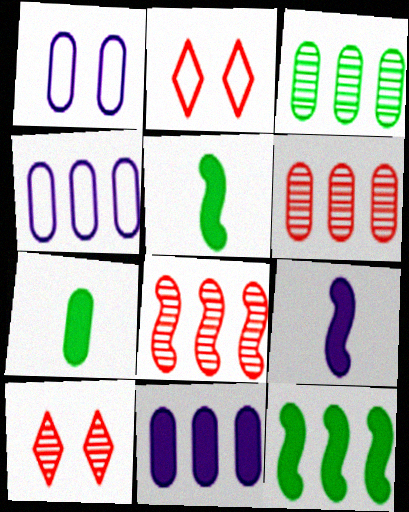[[1, 6, 7], 
[2, 3, 9], 
[4, 5, 10]]